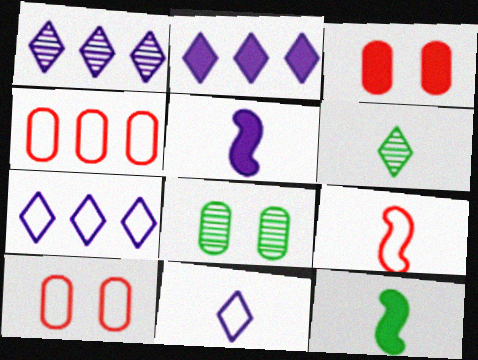[[1, 2, 7], 
[1, 10, 12], 
[2, 3, 12], 
[2, 8, 9]]